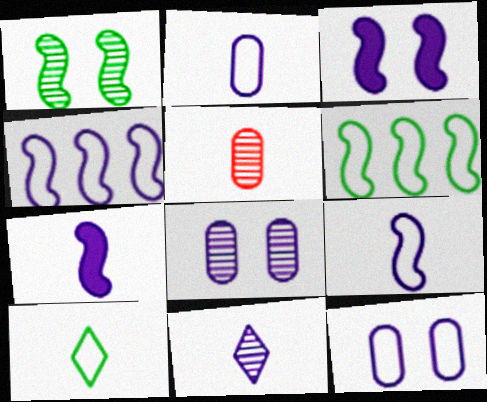[[2, 7, 11], 
[5, 7, 10]]